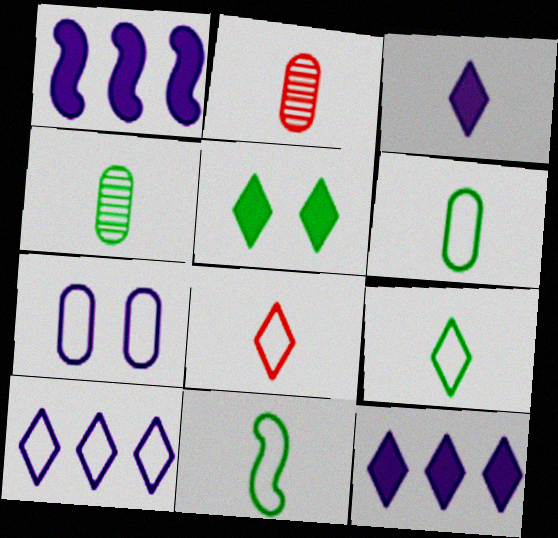[[2, 3, 11], 
[6, 9, 11]]